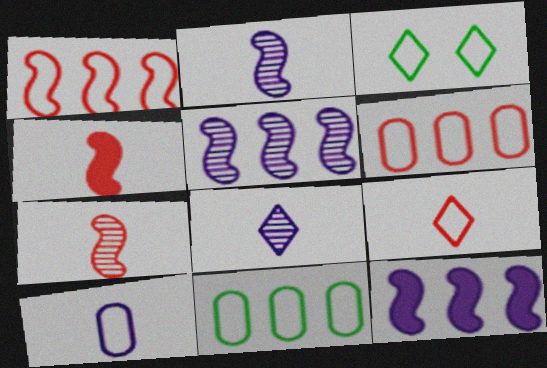[[1, 3, 10]]